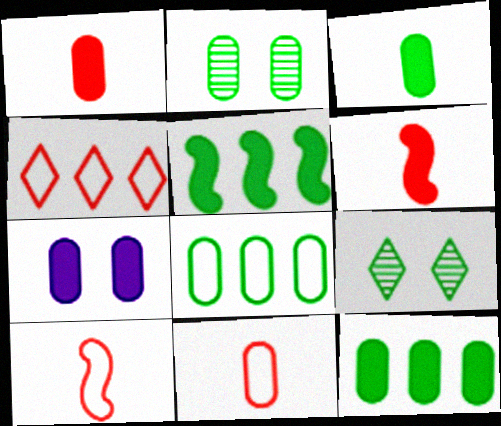[[1, 7, 12], 
[2, 3, 8]]